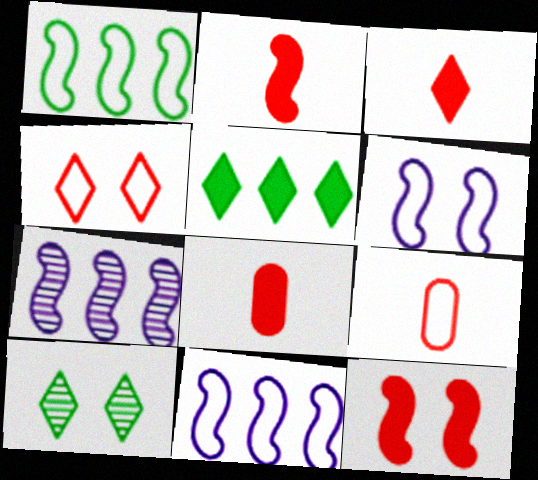[[2, 3, 8], 
[8, 10, 11]]